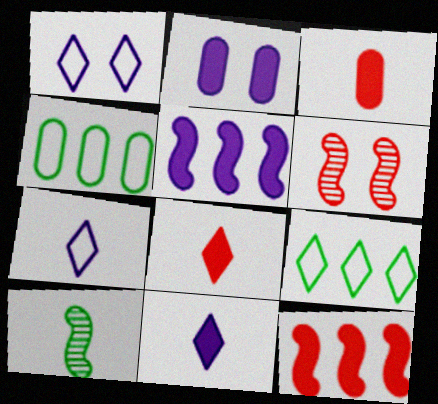[[2, 5, 11], 
[3, 7, 10], 
[4, 6, 11]]